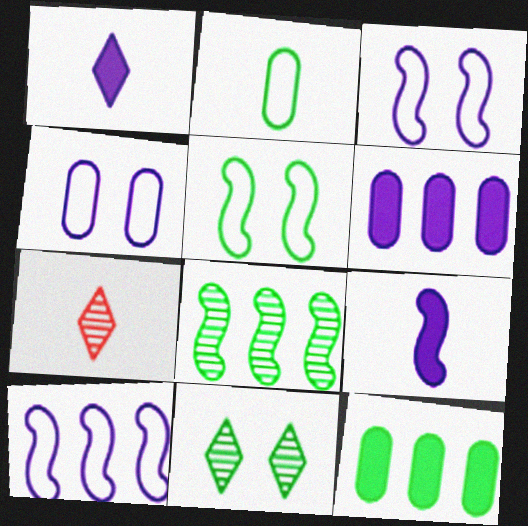[[2, 7, 9], 
[3, 7, 12], 
[5, 6, 7]]